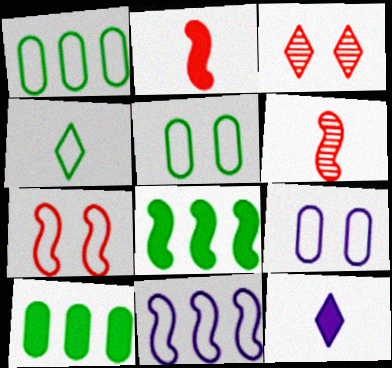[]